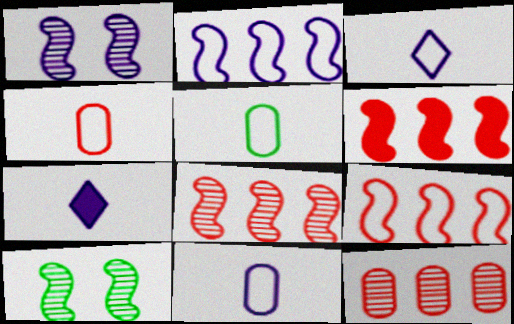[[4, 5, 11], 
[6, 8, 9]]